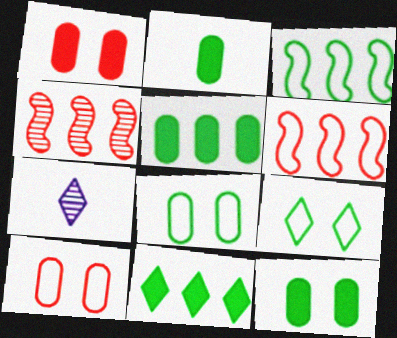[[1, 3, 7], 
[2, 5, 12], 
[6, 7, 12]]